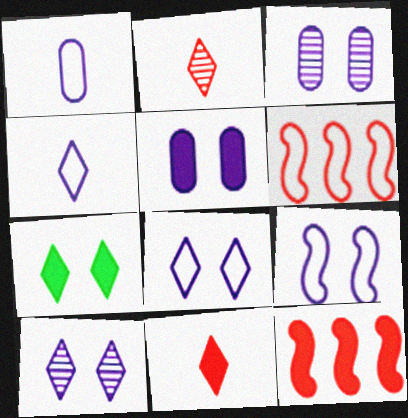[[5, 9, 10]]